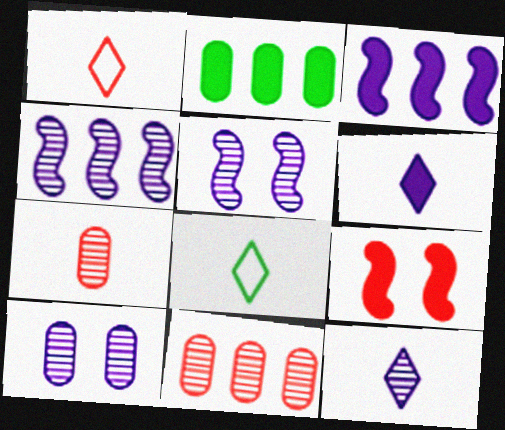[[1, 2, 5], 
[1, 9, 11], 
[2, 6, 9], 
[4, 10, 12]]